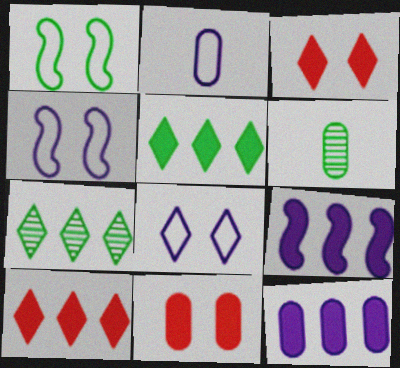[[1, 5, 6], 
[4, 6, 10]]